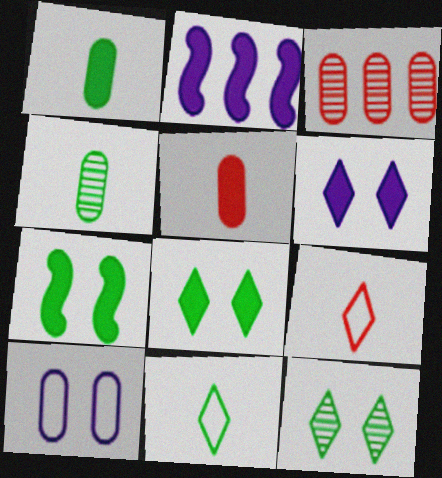[[1, 3, 10], 
[2, 5, 8]]